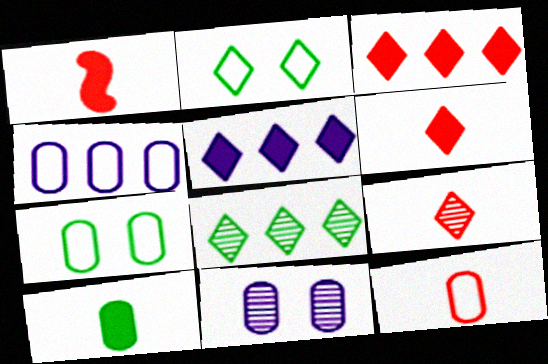[[1, 9, 12], 
[2, 5, 9], 
[4, 7, 12]]